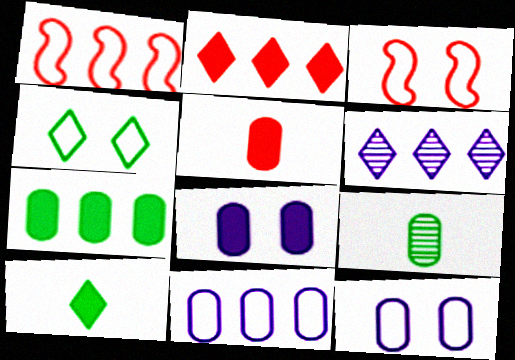[[1, 6, 7], 
[3, 4, 12], 
[5, 7, 8]]